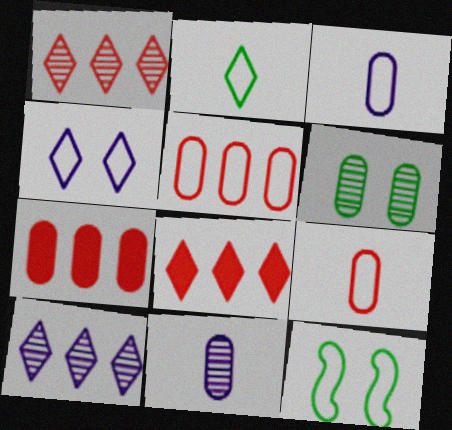[[3, 6, 7], 
[8, 11, 12]]